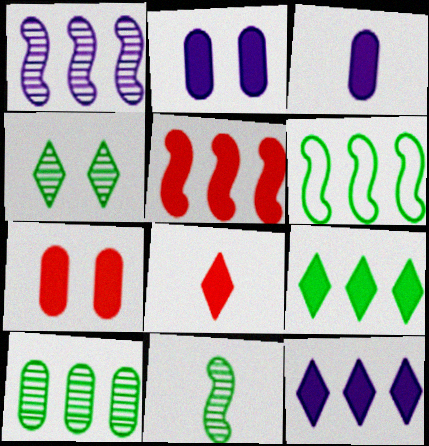[[1, 5, 6], 
[4, 10, 11], 
[5, 7, 8], 
[6, 9, 10]]